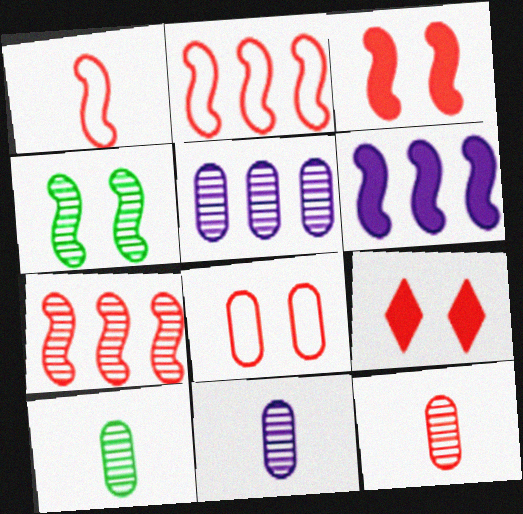[[1, 3, 7], 
[1, 4, 6], 
[2, 9, 12], 
[10, 11, 12]]